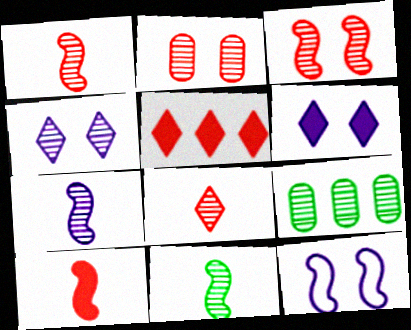[[1, 4, 9], 
[1, 7, 11]]